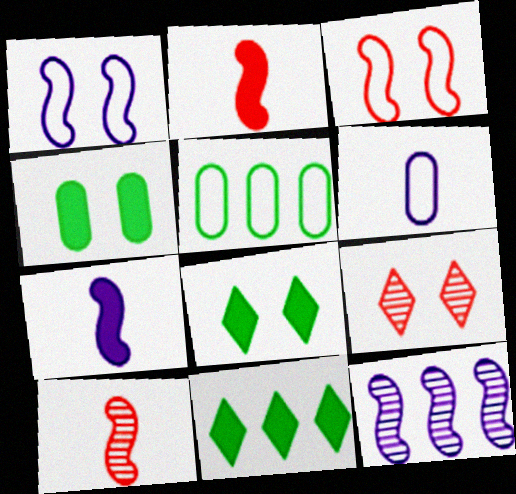[[1, 4, 9], 
[1, 7, 12], 
[5, 7, 9]]